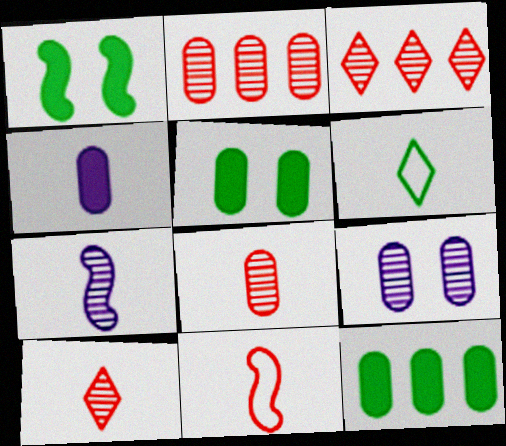[]